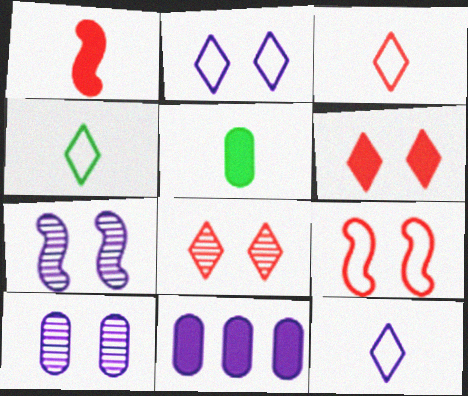[[3, 4, 12], 
[7, 11, 12]]